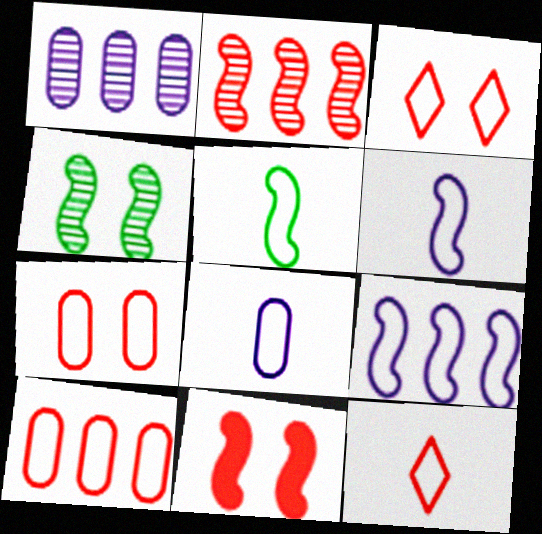[[5, 8, 12]]